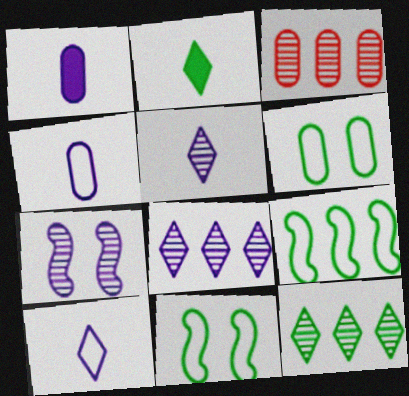[[1, 3, 6]]